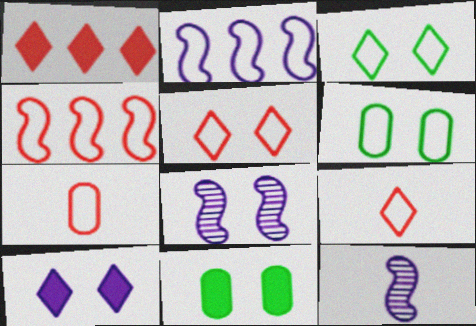[[1, 6, 12], 
[2, 3, 7], 
[2, 6, 9], 
[4, 5, 7], 
[5, 8, 11]]